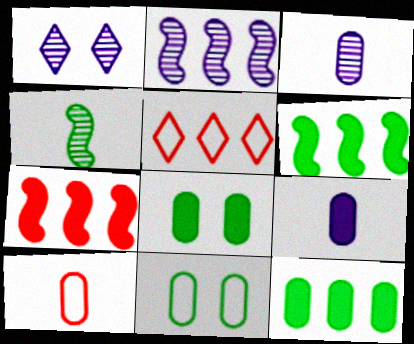[[1, 2, 3], 
[1, 6, 10], 
[2, 5, 12]]